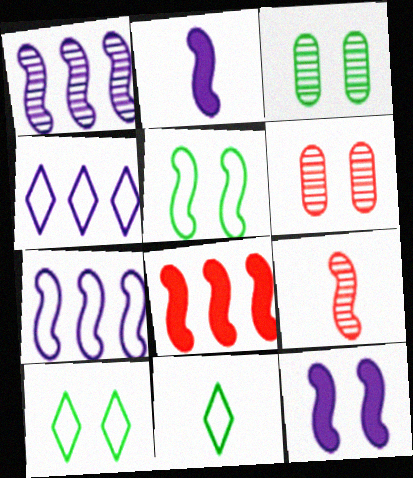[[6, 10, 12]]